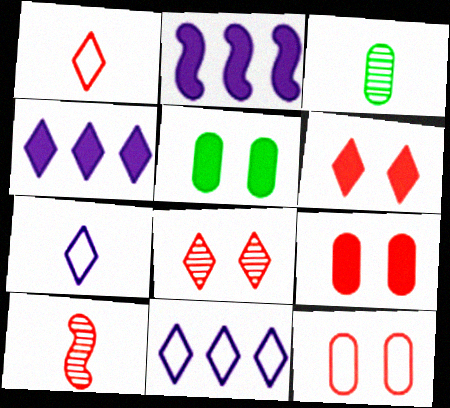[[5, 10, 11]]